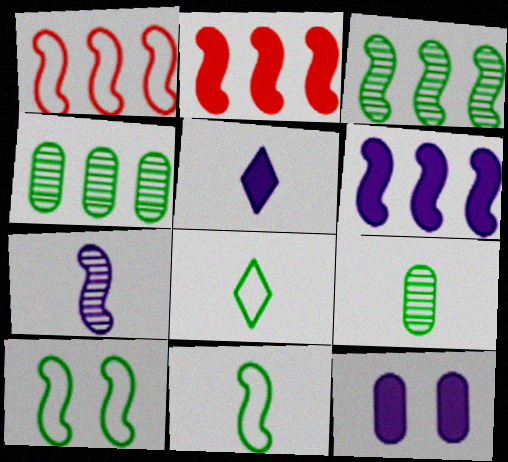[[1, 3, 6], 
[2, 7, 10], 
[5, 6, 12]]